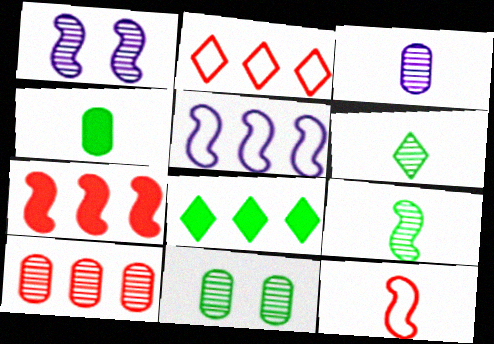[[1, 2, 4], 
[1, 6, 10], 
[2, 7, 10], 
[3, 10, 11], 
[5, 8, 10]]